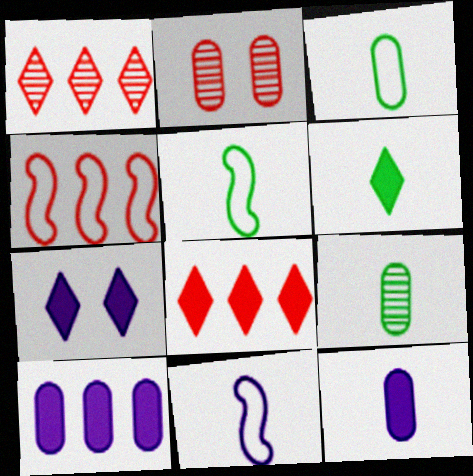[[2, 3, 10], 
[4, 7, 9], 
[5, 6, 9], 
[6, 7, 8]]